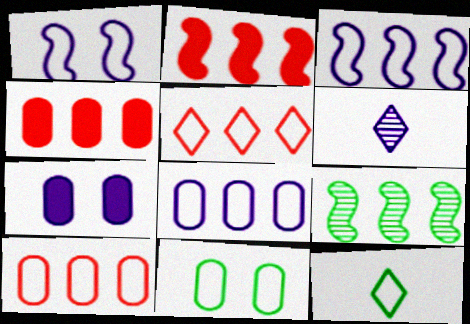[[1, 10, 12], 
[2, 3, 9], 
[2, 6, 11], 
[3, 6, 7]]